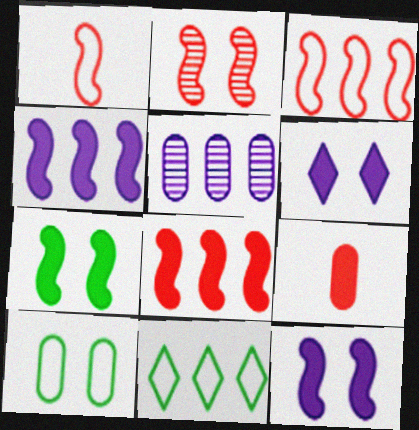[[1, 2, 8], 
[2, 6, 10], 
[5, 8, 11], 
[5, 9, 10]]